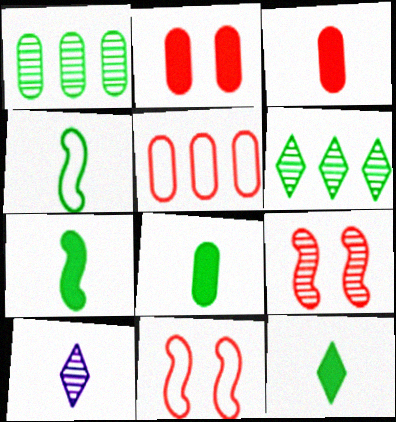[[1, 9, 10], 
[3, 4, 10], 
[7, 8, 12]]